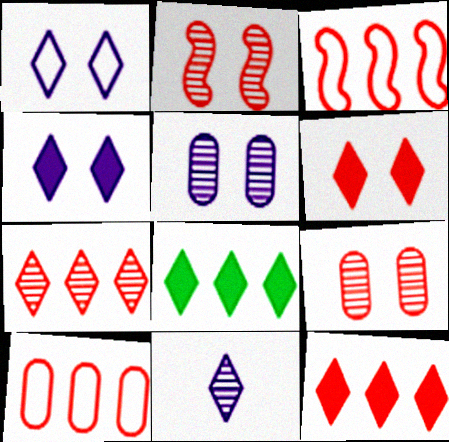[]